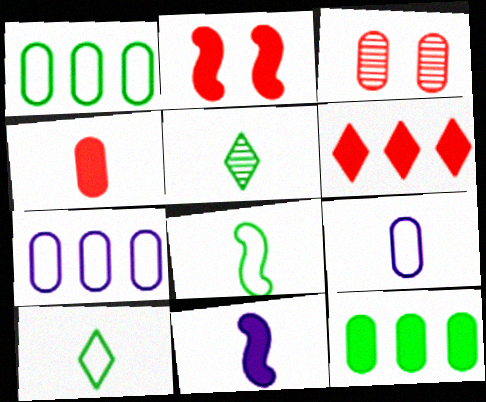[[2, 4, 6], 
[2, 5, 7], 
[3, 9, 12]]